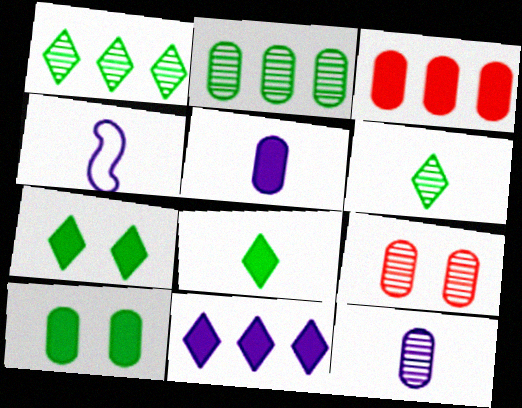[[2, 9, 12], 
[3, 5, 10]]